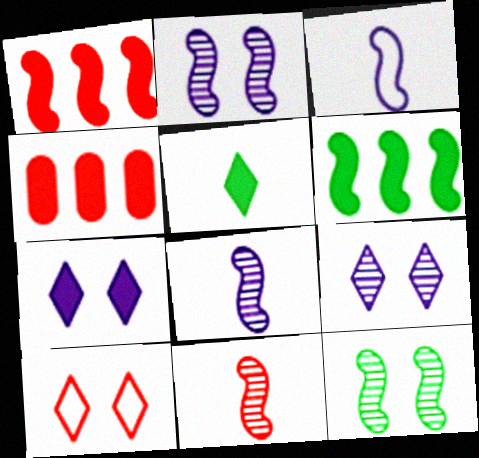[[1, 3, 12], 
[4, 10, 11]]